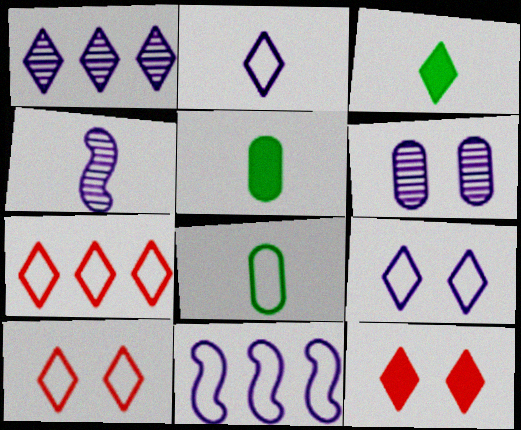[[1, 3, 10], 
[1, 4, 6], 
[8, 10, 11]]